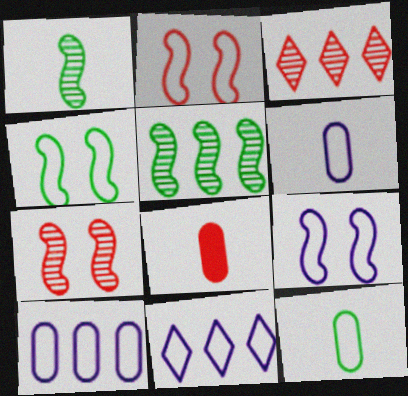[[2, 3, 8], 
[2, 4, 9], 
[2, 11, 12], 
[6, 9, 11]]